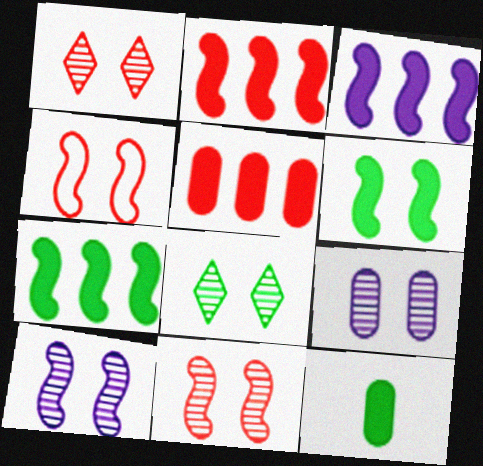[[2, 3, 7], 
[4, 6, 10], 
[8, 9, 11]]